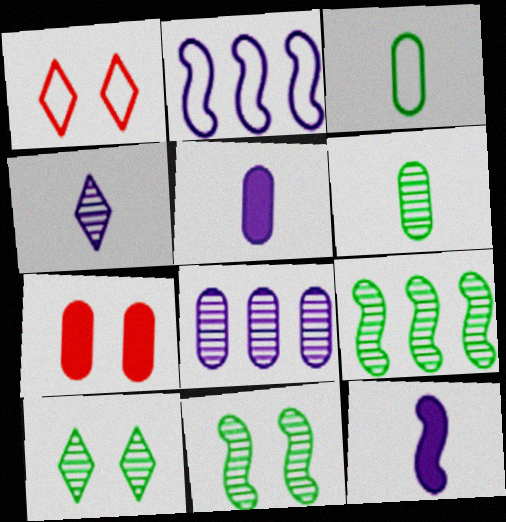[[1, 2, 3], 
[1, 5, 9], 
[3, 7, 8], 
[6, 9, 10]]